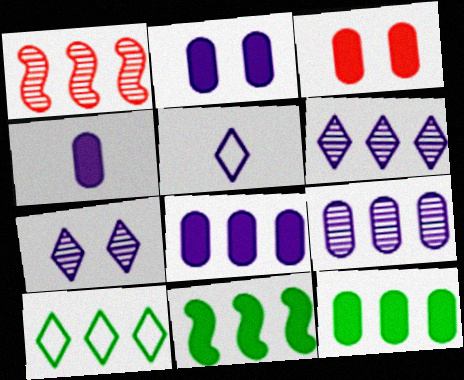[[1, 8, 10], 
[2, 4, 8], 
[3, 4, 12]]